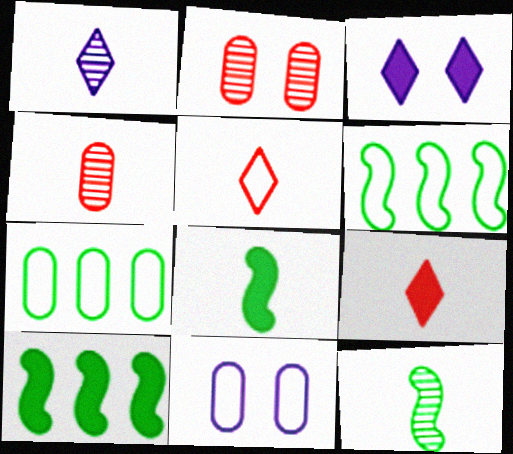[[1, 4, 12], 
[3, 4, 6], 
[5, 6, 11]]